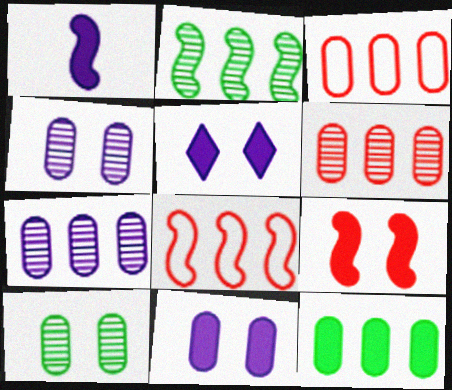[[3, 7, 12]]